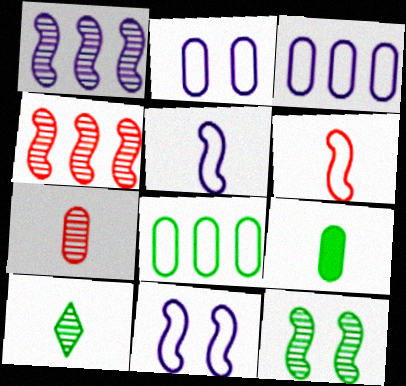[]